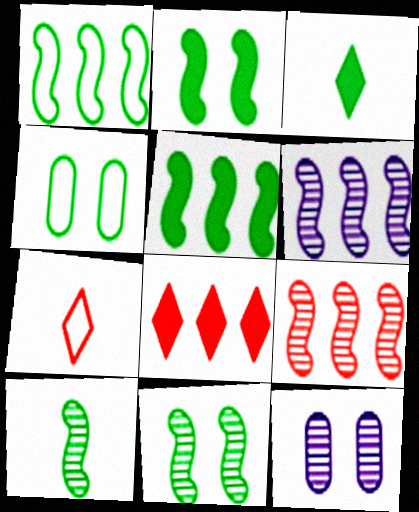[[1, 2, 10], 
[5, 7, 12]]